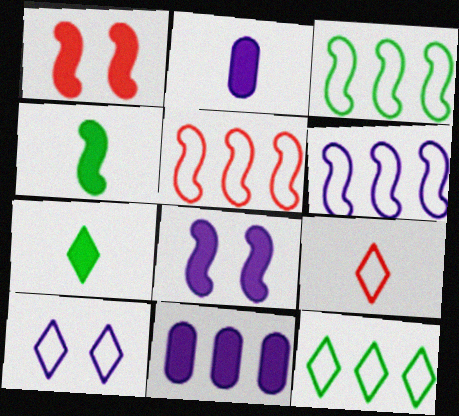[[1, 7, 11], 
[3, 5, 6], 
[9, 10, 12]]